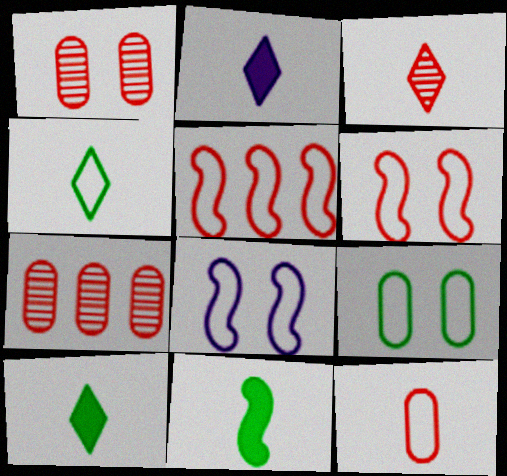[[2, 3, 4], 
[7, 8, 10]]